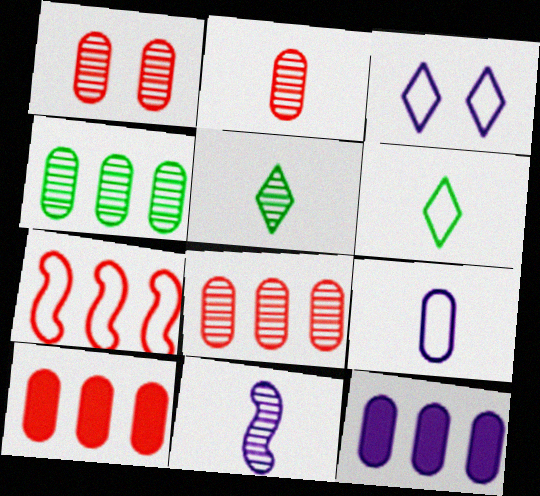[[1, 2, 8], 
[2, 5, 11], 
[3, 11, 12]]